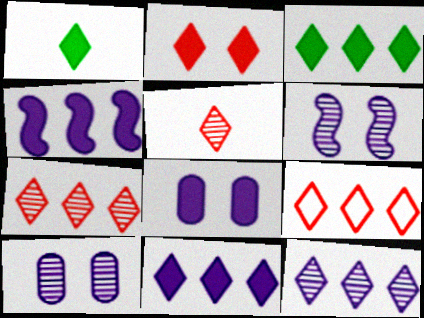[[1, 2, 11], 
[2, 5, 9], 
[3, 9, 12]]